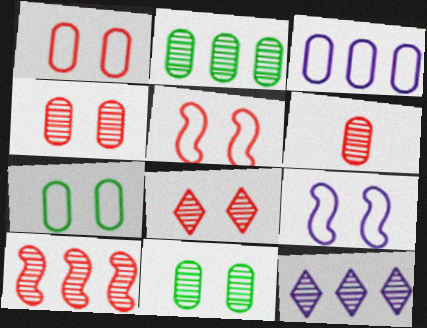[[2, 10, 12], 
[6, 8, 10]]